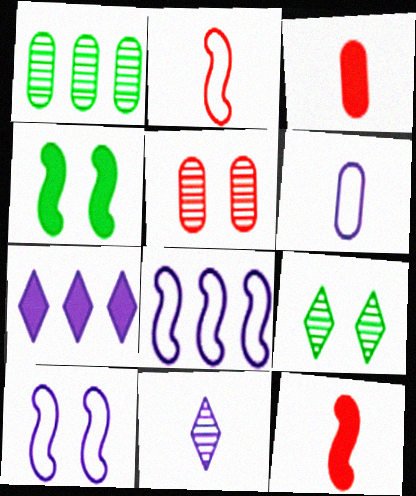[[3, 4, 7], 
[3, 8, 9]]